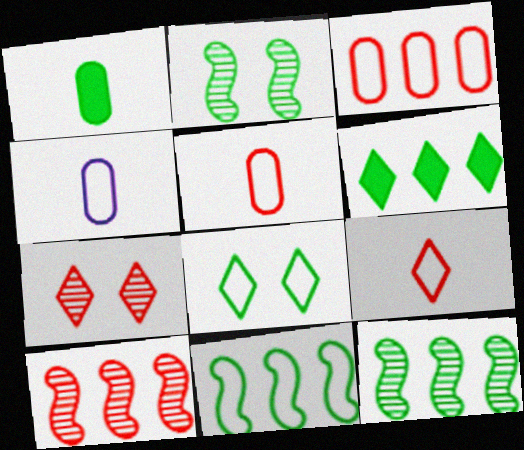[[1, 8, 12]]